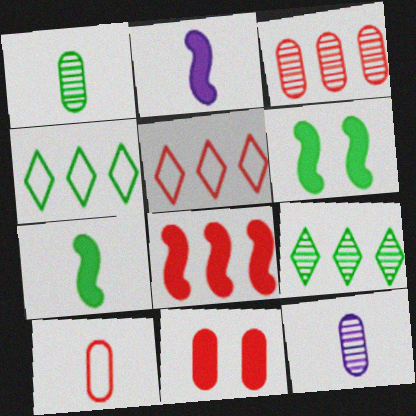[[1, 4, 6], 
[2, 6, 8], 
[3, 5, 8], 
[3, 10, 11], 
[5, 6, 12]]